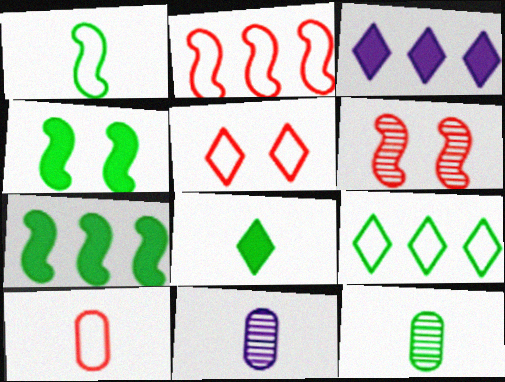[[1, 8, 12], 
[2, 5, 10], 
[4, 9, 12], 
[5, 7, 11]]